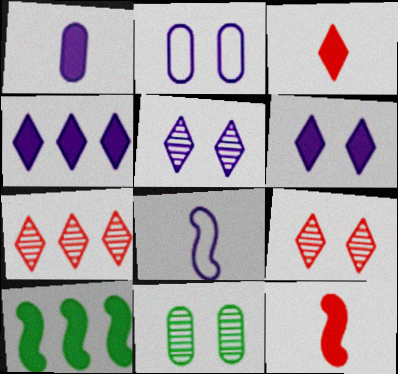[]